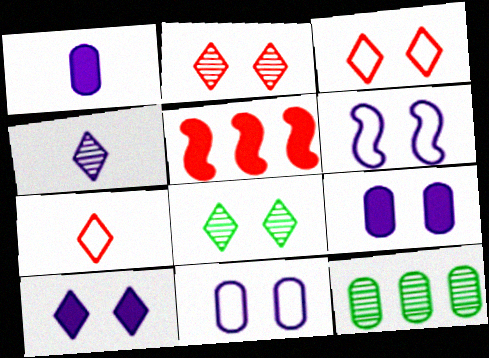[[3, 8, 10]]